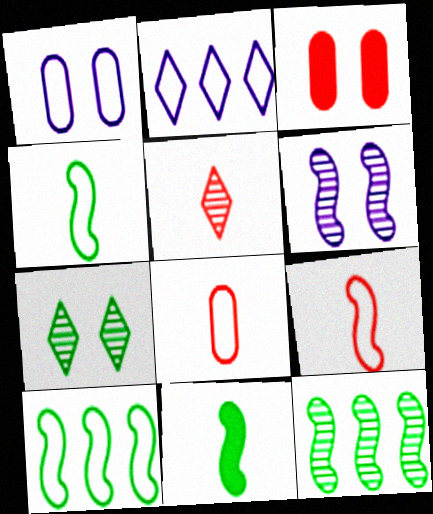[]